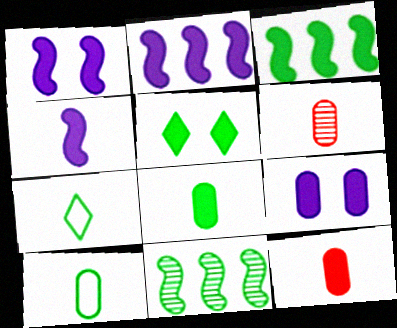[[1, 2, 4], 
[2, 5, 12], 
[3, 5, 8], 
[4, 6, 7], 
[5, 10, 11]]